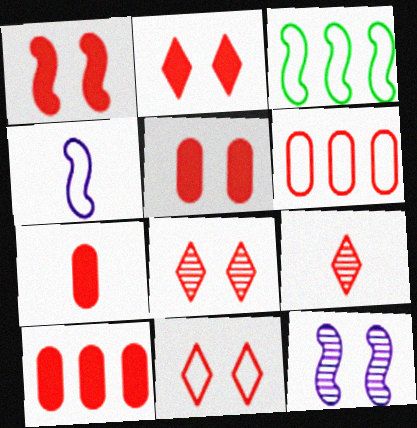[[1, 2, 5], 
[1, 6, 9], 
[2, 8, 11], 
[5, 7, 10]]